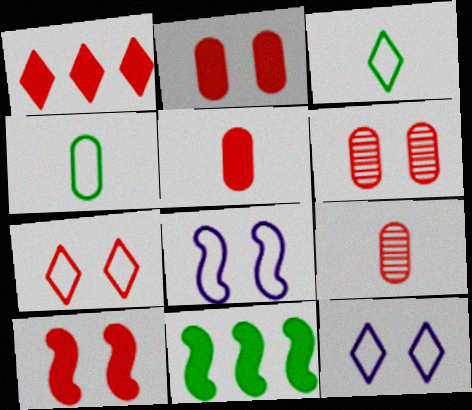[[1, 5, 10], 
[6, 7, 10], 
[9, 11, 12]]